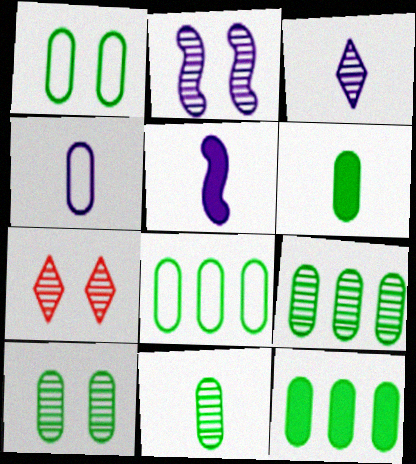[[1, 6, 9], 
[1, 11, 12], 
[2, 7, 10], 
[3, 4, 5], 
[5, 7, 8], 
[6, 8, 10], 
[8, 9, 12], 
[9, 10, 11]]